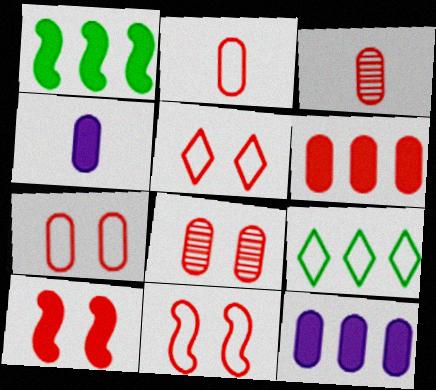[[2, 6, 8], 
[3, 6, 7], 
[5, 7, 11], 
[5, 8, 10]]